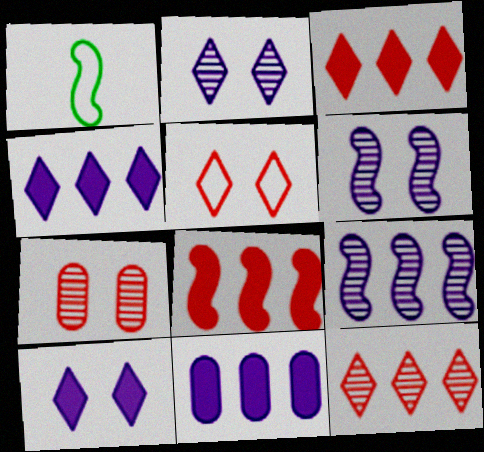[[1, 4, 7], 
[1, 6, 8]]